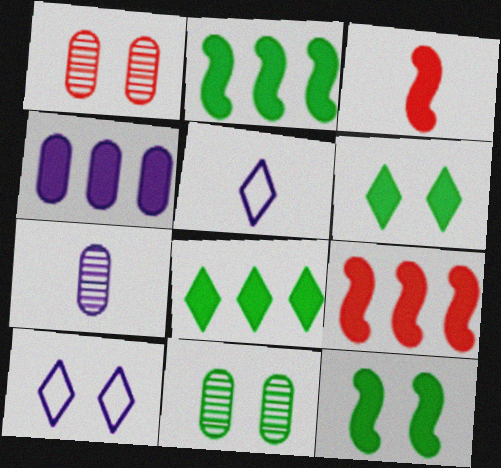[[1, 2, 5], 
[1, 10, 12], 
[3, 4, 6], 
[4, 8, 9], 
[5, 9, 11]]